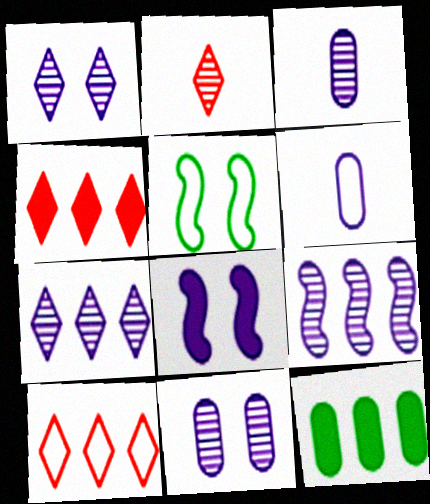[[1, 3, 9], 
[3, 4, 5], 
[5, 6, 10], 
[6, 7, 8], 
[9, 10, 12]]